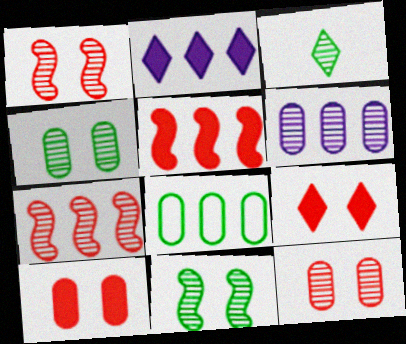[[1, 3, 6], 
[2, 7, 8]]